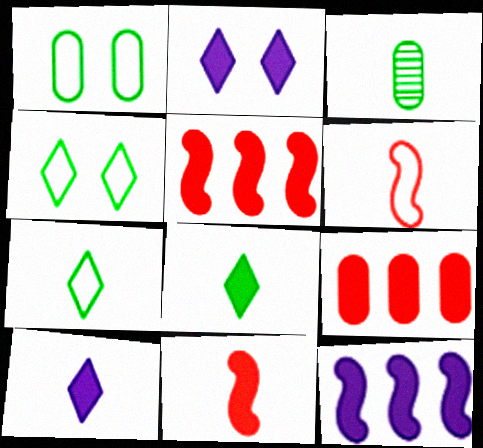[[3, 6, 10]]